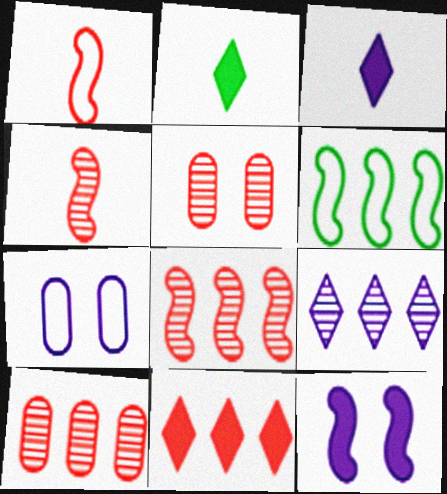[[1, 5, 11], 
[2, 7, 8], 
[3, 5, 6], 
[4, 6, 12]]